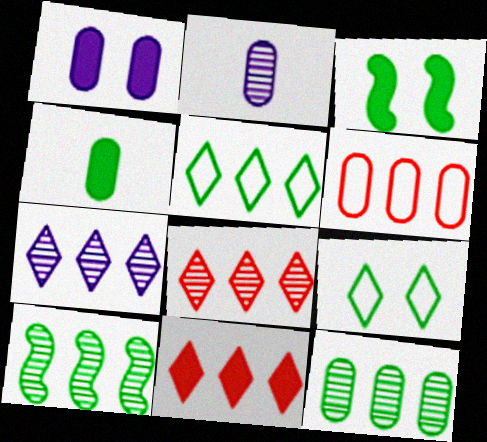[[4, 9, 10], 
[5, 7, 11]]